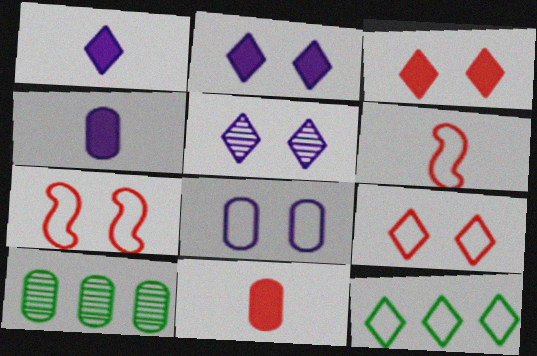[[1, 7, 10], 
[2, 6, 10], 
[6, 8, 12], 
[8, 10, 11]]